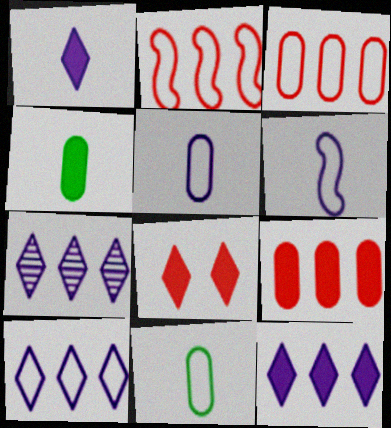[[7, 10, 12]]